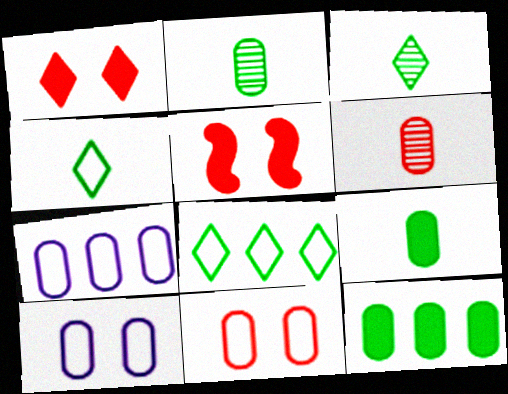[[3, 5, 7], 
[6, 10, 12]]